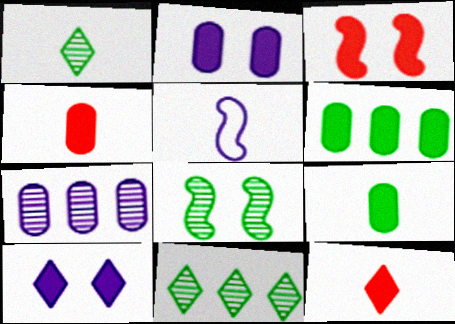[[1, 4, 5], 
[2, 4, 6], 
[5, 7, 10]]